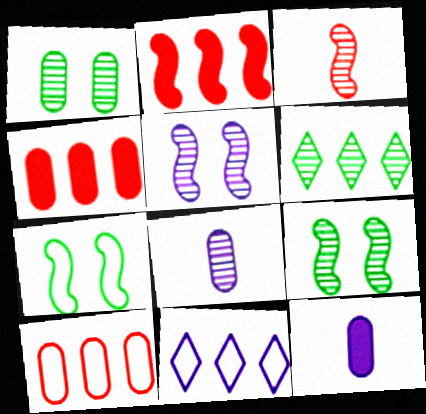[[1, 10, 12], 
[5, 11, 12]]